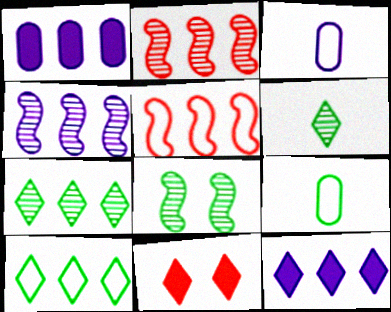[[1, 2, 10], 
[1, 5, 7], 
[4, 9, 11]]